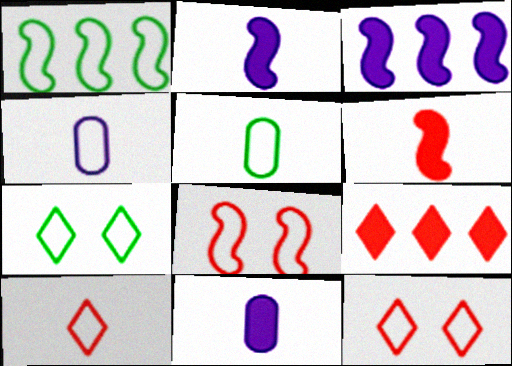[[1, 4, 12], 
[1, 5, 7]]